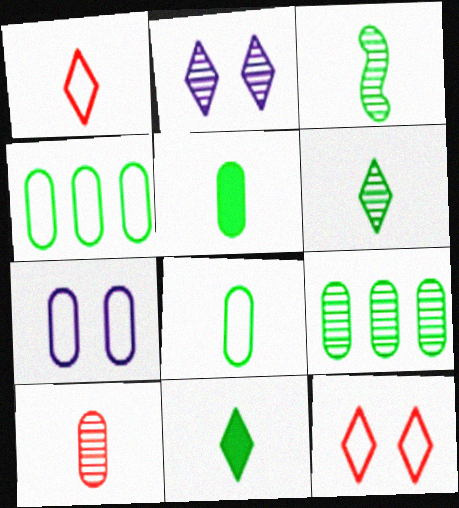[[3, 8, 11]]